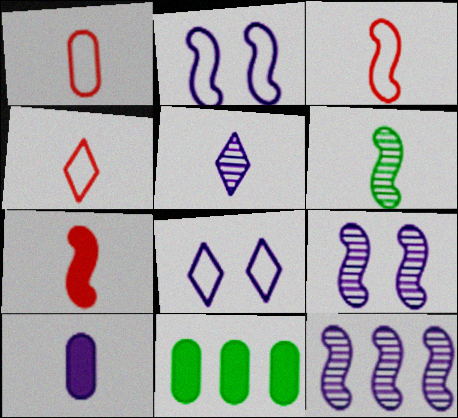[[1, 3, 4], 
[4, 6, 10], 
[4, 9, 11], 
[8, 10, 12]]